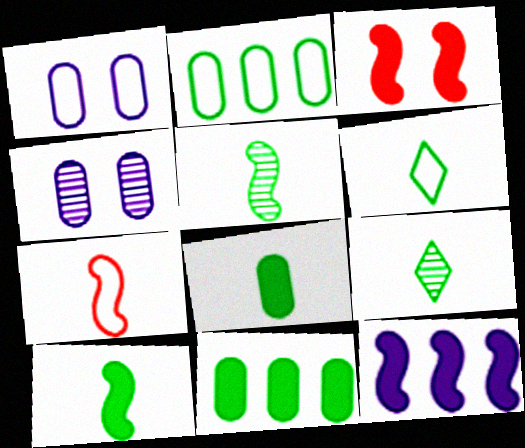[[3, 10, 12], 
[5, 6, 8]]